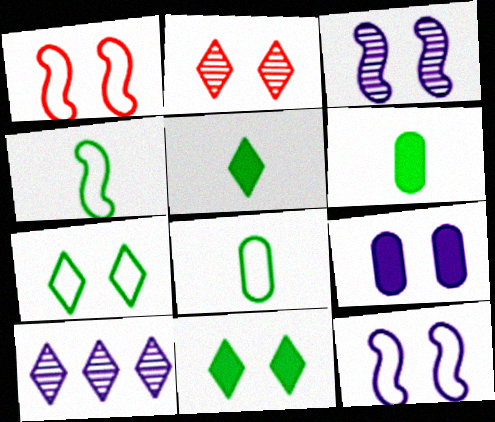[[1, 6, 10]]